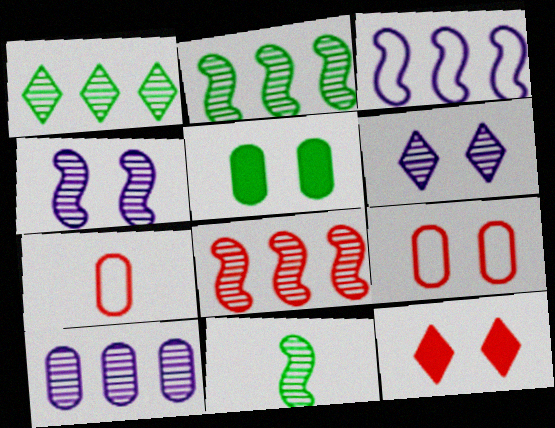[[1, 8, 10], 
[4, 8, 11], 
[5, 7, 10], 
[7, 8, 12]]